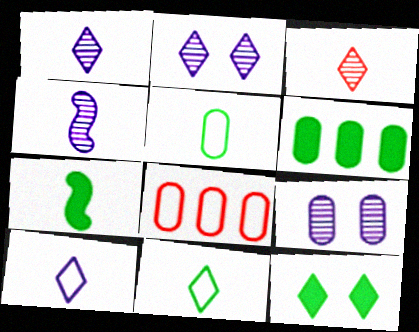[[2, 7, 8], 
[4, 8, 12], 
[6, 7, 12]]